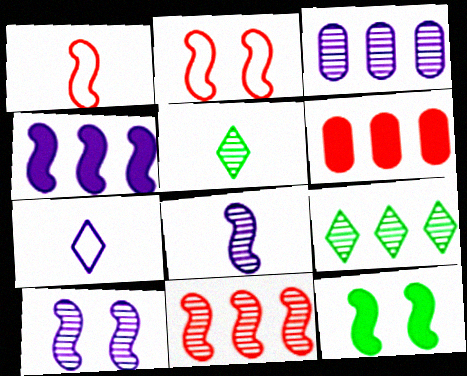[[2, 10, 12], 
[3, 9, 11]]